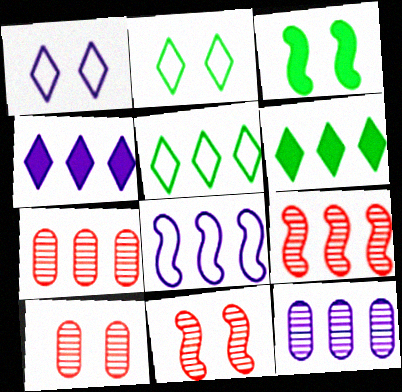[[1, 3, 10], 
[4, 8, 12], 
[6, 7, 8]]